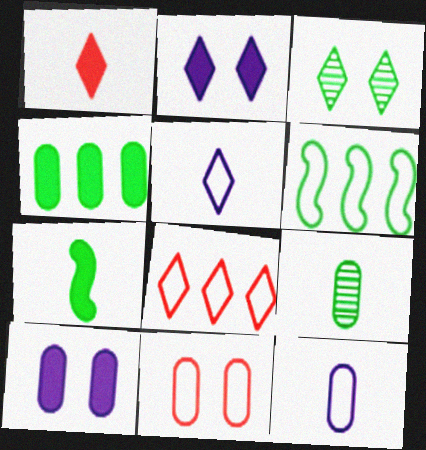[[5, 6, 11]]